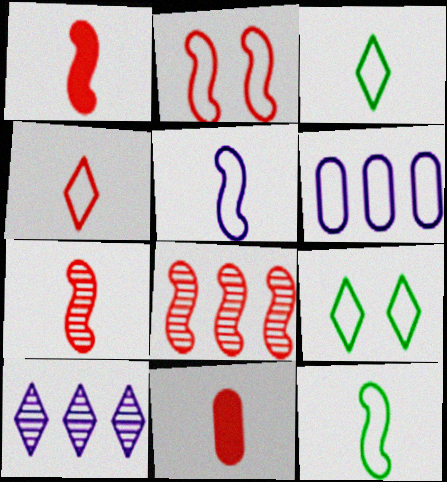[[1, 2, 8], 
[2, 3, 6], 
[4, 7, 11]]